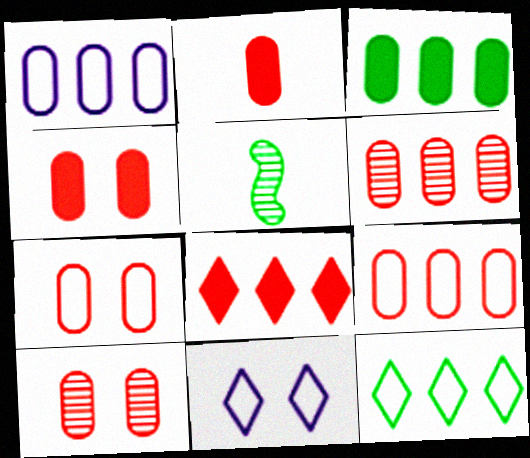[[1, 3, 6], 
[2, 6, 7], 
[2, 9, 10], 
[4, 7, 10]]